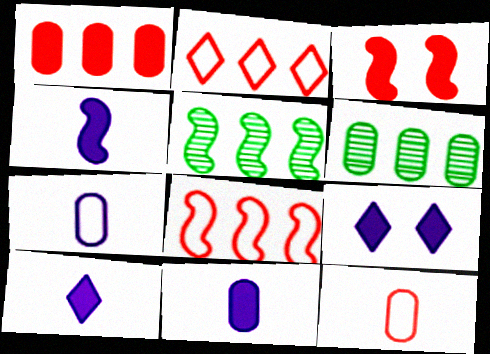[[4, 10, 11], 
[5, 9, 12]]